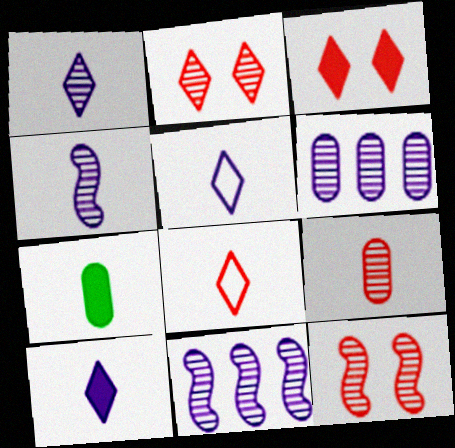[[1, 5, 10], 
[4, 7, 8]]